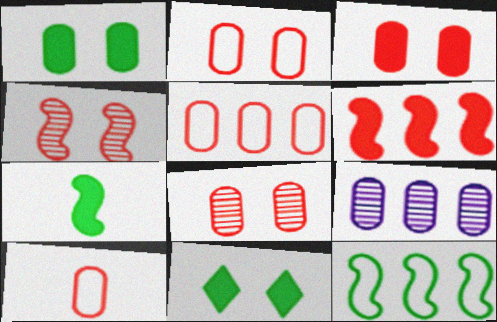[[1, 9, 10], 
[2, 3, 8], 
[2, 5, 10]]